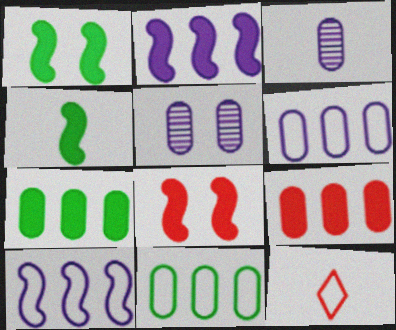[[2, 4, 8], 
[3, 4, 12]]